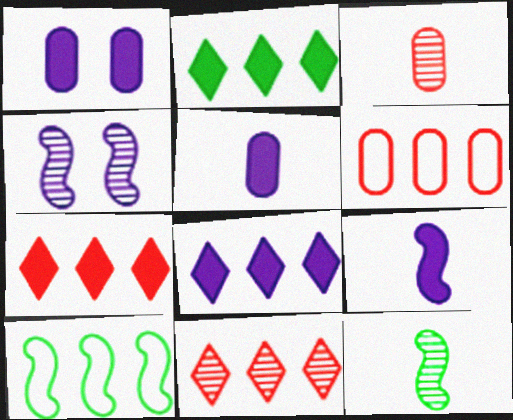[[1, 8, 9], 
[2, 7, 8]]